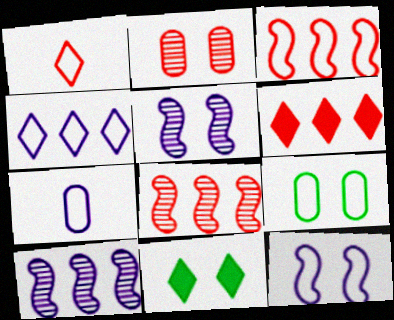[[2, 11, 12], 
[4, 7, 12], 
[7, 8, 11]]